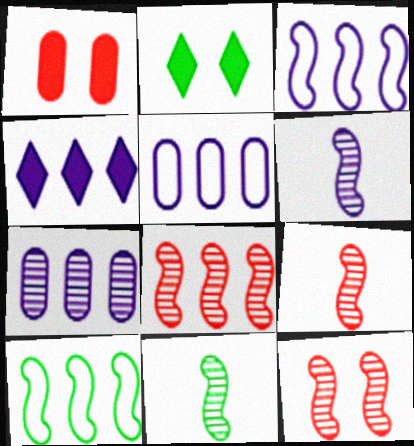[[2, 5, 9], 
[3, 4, 7], 
[6, 9, 11], 
[8, 9, 12]]